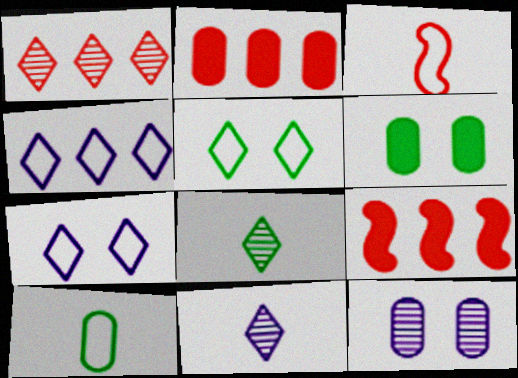[[2, 10, 12]]